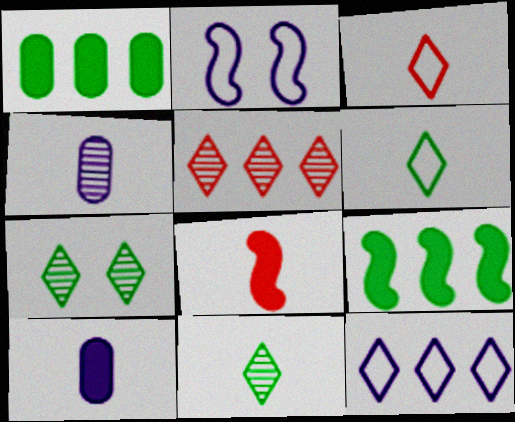[[4, 6, 8]]